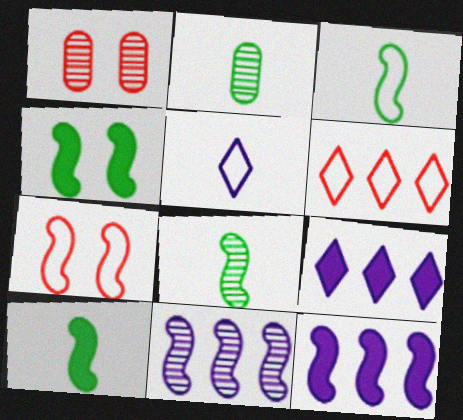[[1, 3, 9], 
[2, 7, 9], 
[3, 8, 10], 
[7, 8, 12], 
[7, 10, 11]]